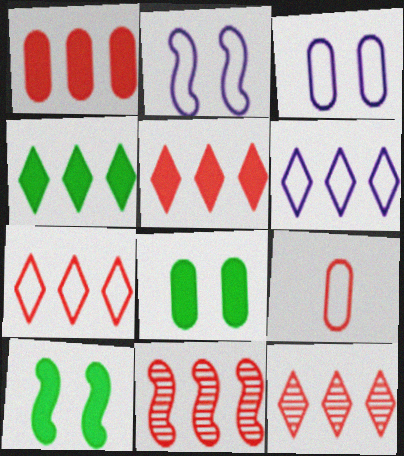[[1, 7, 11], 
[4, 6, 12], 
[5, 7, 12]]